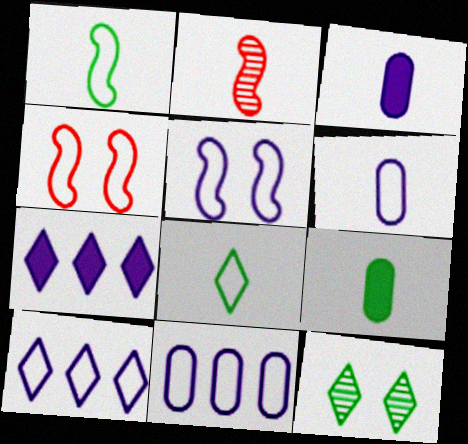[[2, 3, 8], 
[4, 8, 11], 
[5, 6, 10]]